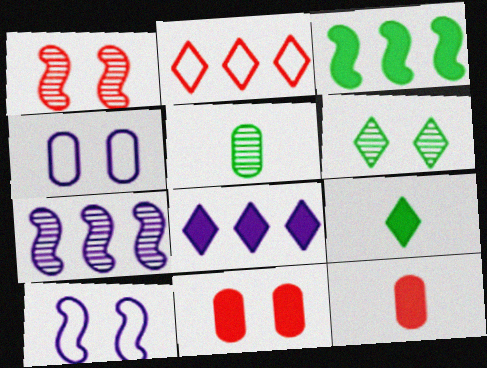[[1, 2, 12], 
[6, 10, 11]]